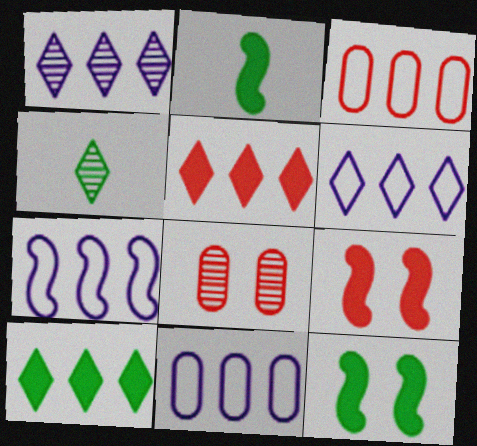[[2, 6, 8], 
[4, 9, 11], 
[6, 7, 11]]